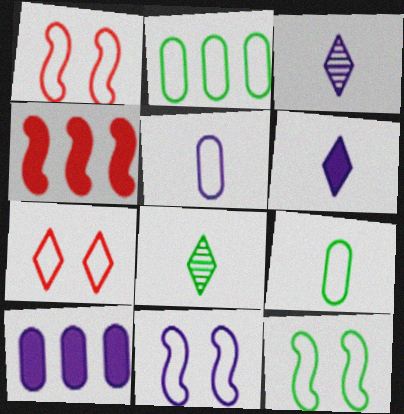[[1, 8, 10], 
[1, 11, 12], 
[3, 10, 11]]